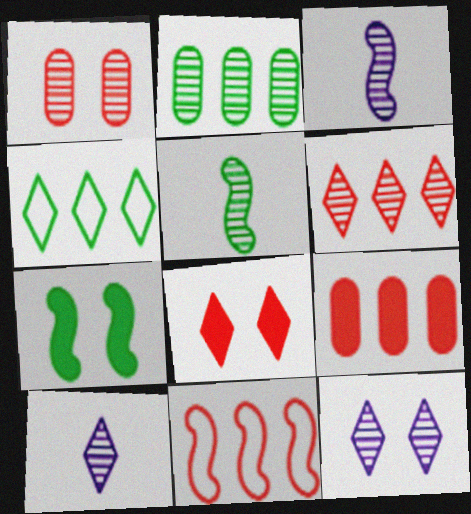[[3, 7, 11], 
[4, 8, 10], 
[6, 9, 11]]